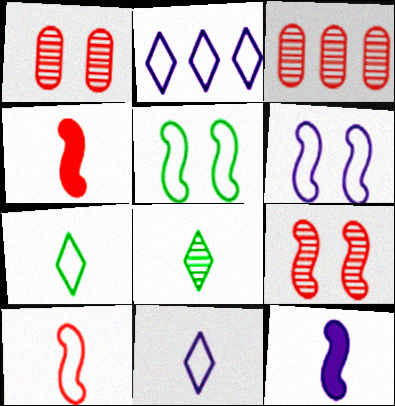[]